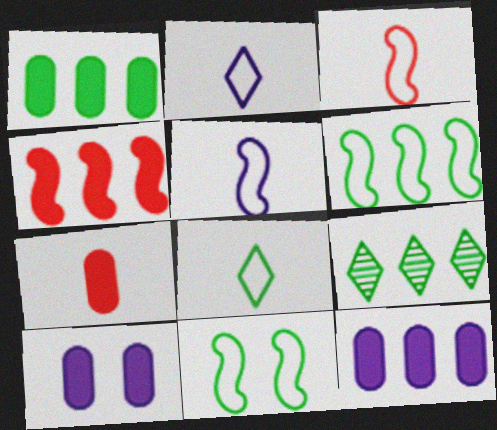[[1, 6, 9], 
[1, 7, 10], 
[3, 9, 10]]